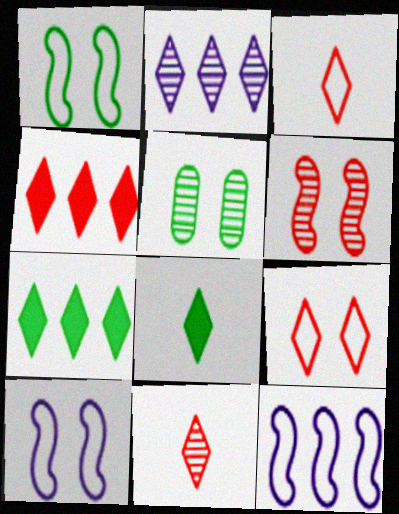[[2, 8, 9], 
[4, 9, 11]]